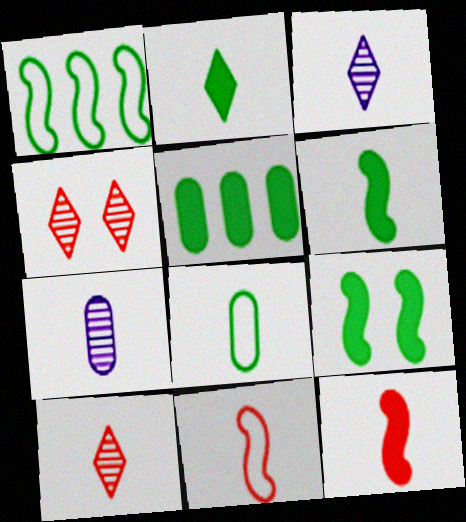[[2, 5, 9], 
[2, 7, 11], 
[3, 8, 12]]